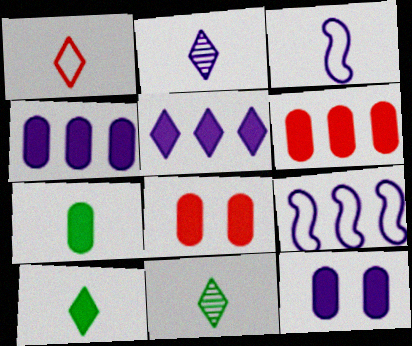[[1, 2, 10], 
[2, 9, 12], 
[4, 7, 8], 
[6, 7, 12], 
[8, 9, 11]]